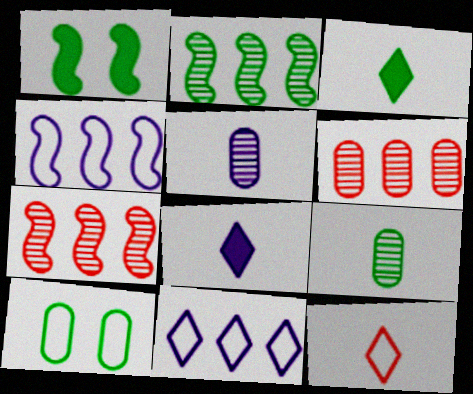[[2, 3, 10], 
[4, 10, 12], 
[7, 8, 10]]